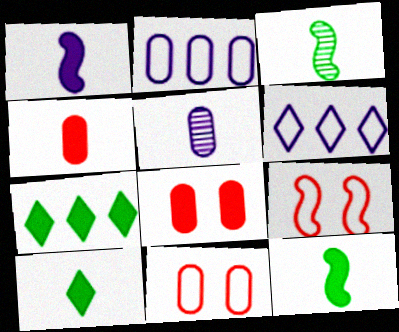[[1, 4, 10], 
[1, 7, 8], 
[3, 6, 8], 
[5, 7, 9]]